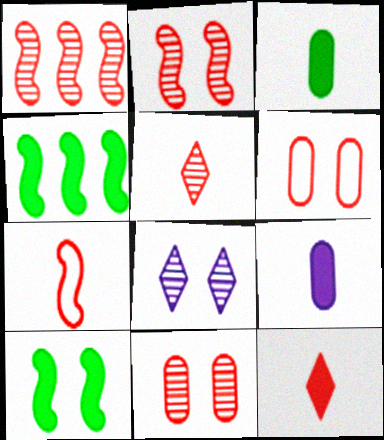[[1, 5, 11], 
[1, 6, 12], 
[6, 8, 10]]